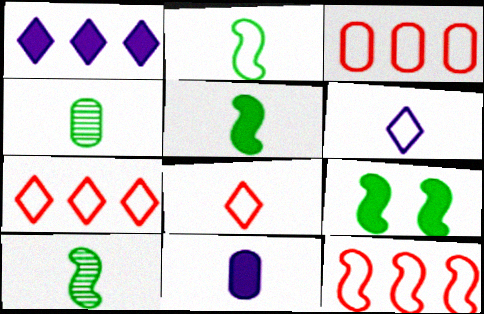[[2, 5, 10], 
[3, 7, 12], 
[8, 10, 11]]